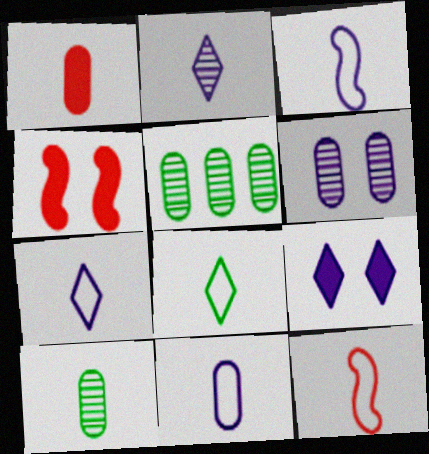[[1, 10, 11], 
[3, 7, 11], 
[4, 5, 7], 
[5, 9, 12], 
[8, 11, 12]]